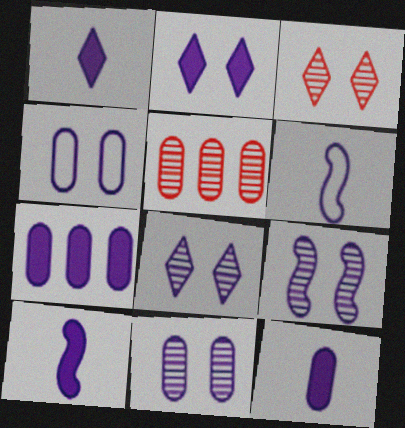[[1, 10, 12], 
[2, 4, 9], 
[2, 7, 10], 
[6, 7, 8], 
[8, 9, 11]]